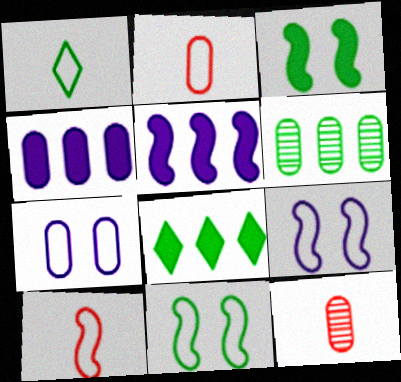[[1, 3, 6], 
[8, 9, 12]]